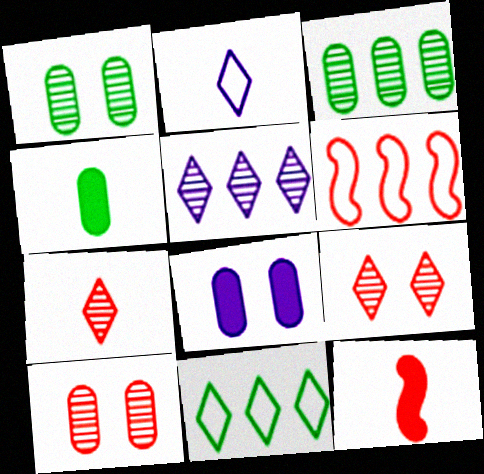[]